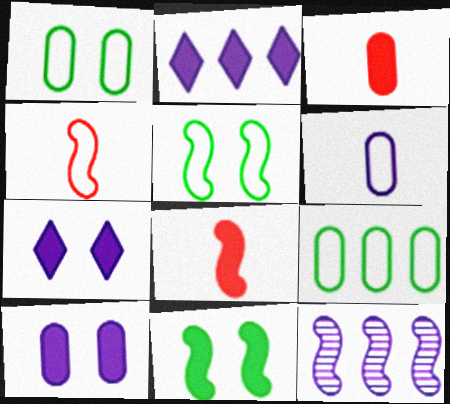[[2, 3, 11], 
[4, 11, 12], 
[5, 8, 12], 
[6, 7, 12]]